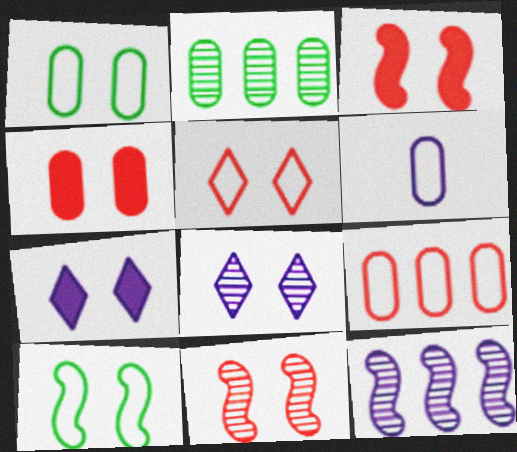[[1, 3, 8], 
[1, 6, 9], 
[1, 7, 11], 
[2, 4, 6], 
[4, 5, 11], 
[4, 8, 10], 
[6, 7, 12]]